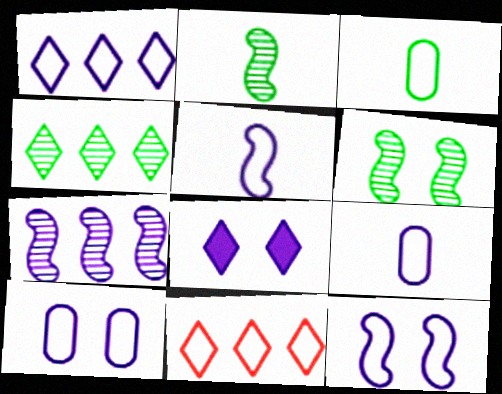[[1, 5, 10], 
[1, 9, 12], 
[3, 11, 12], 
[7, 8, 9]]